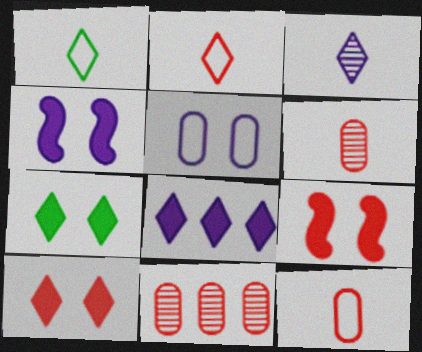[[1, 4, 11], 
[2, 9, 11]]